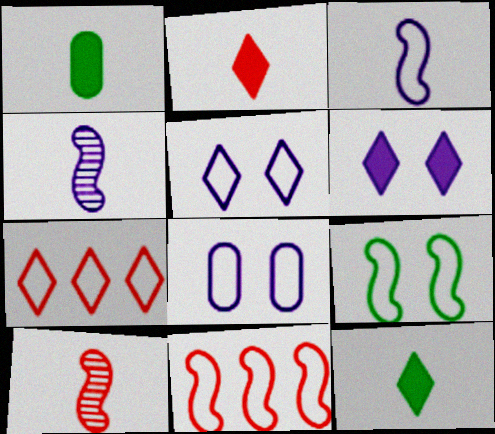[[3, 9, 11]]